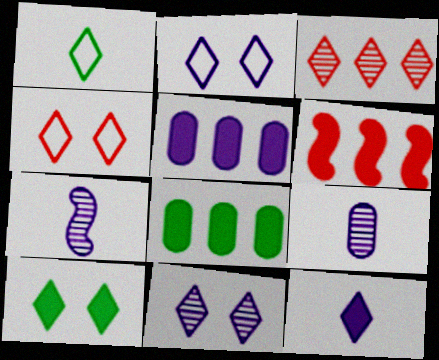[[2, 5, 7], 
[4, 7, 8], 
[4, 10, 11]]